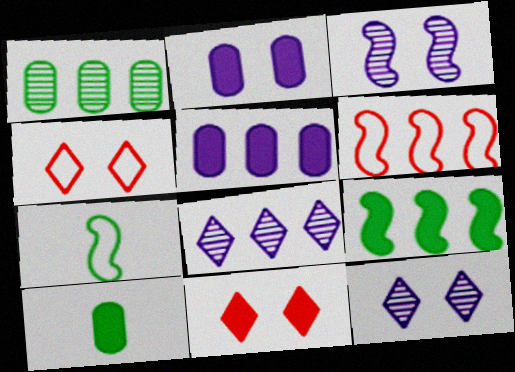[[6, 10, 12]]